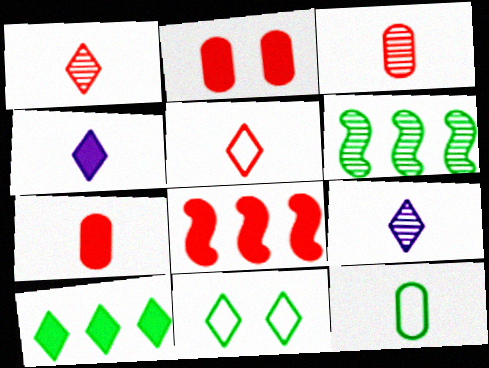[]